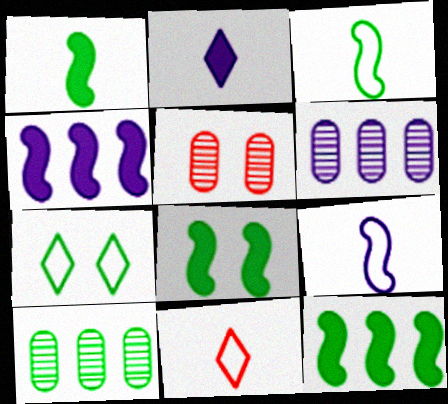[[1, 7, 10], 
[1, 8, 12], 
[6, 8, 11]]